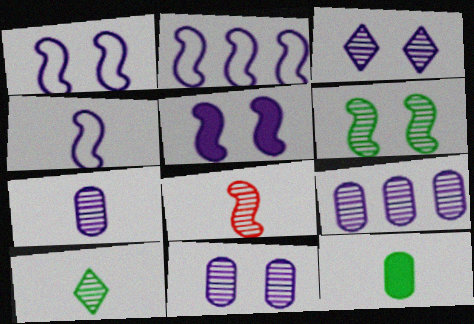[[1, 2, 4], 
[7, 8, 10], 
[7, 9, 11]]